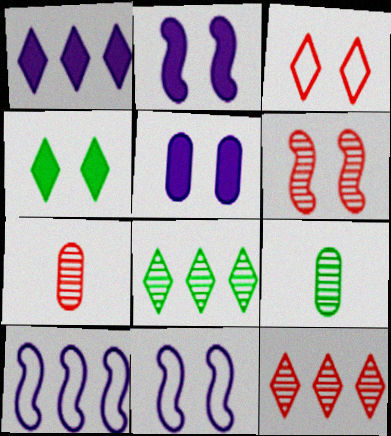[[4, 7, 10], 
[6, 7, 12]]